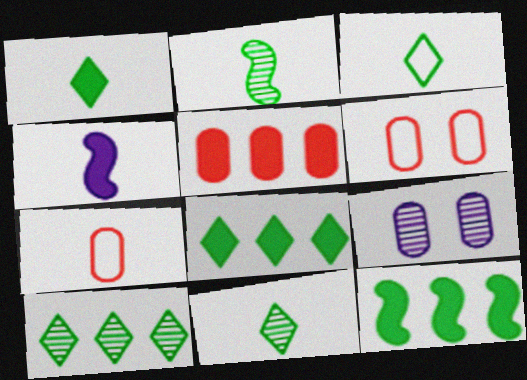[[1, 3, 11], 
[4, 6, 10], 
[4, 7, 11]]